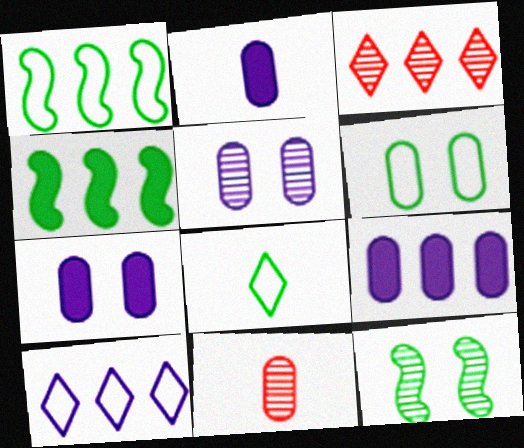[[1, 3, 9], 
[1, 6, 8], 
[2, 7, 9], 
[6, 9, 11]]